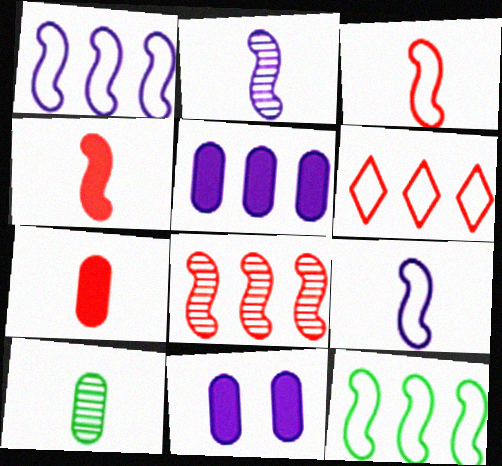[]